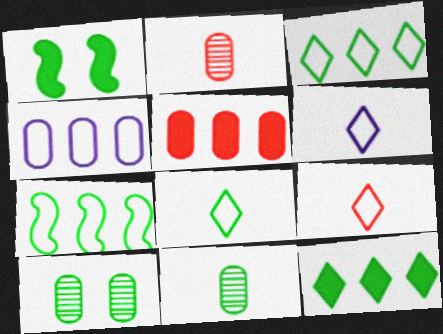[[1, 3, 11], 
[6, 8, 9]]